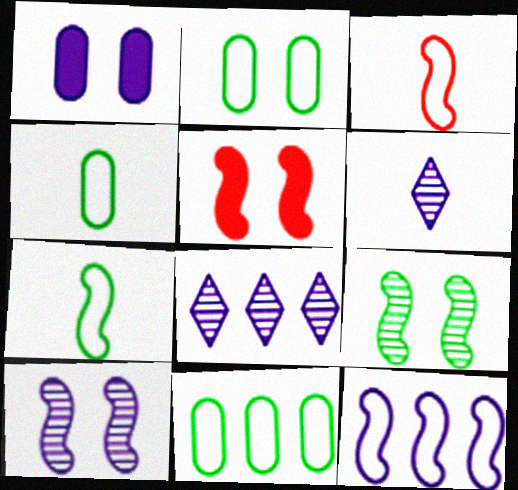[[1, 6, 12], 
[2, 4, 11], 
[4, 5, 8], 
[5, 6, 11]]